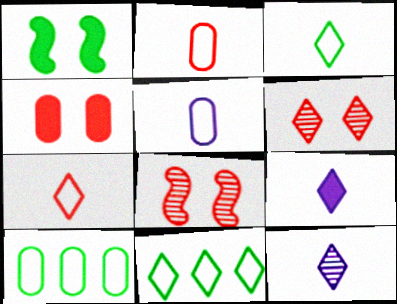[[6, 9, 11], 
[8, 9, 10]]